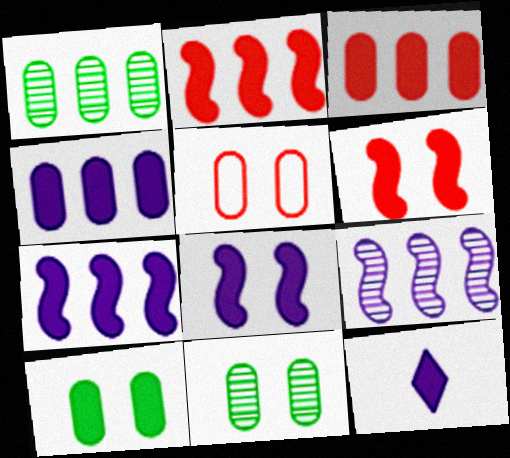[[2, 10, 12], 
[4, 8, 12]]